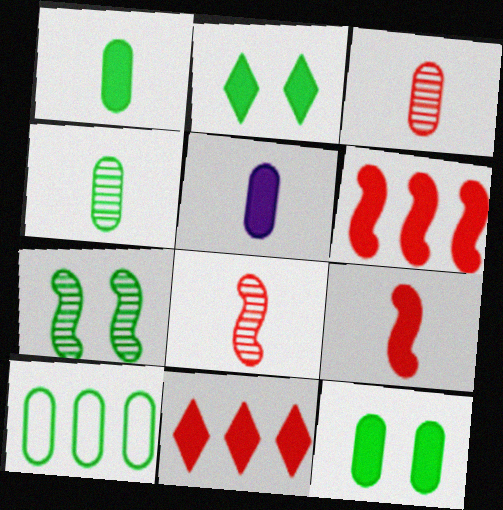[[2, 5, 6], 
[4, 10, 12]]